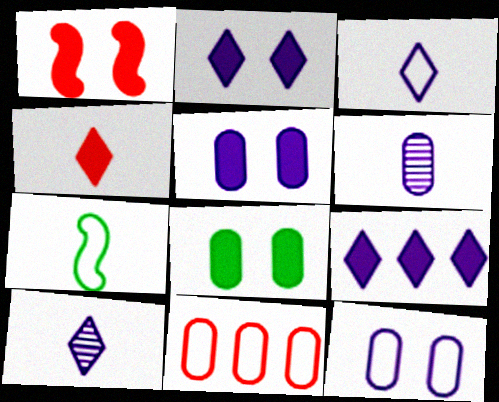[[1, 2, 8], 
[4, 6, 7], 
[6, 8, 11]]